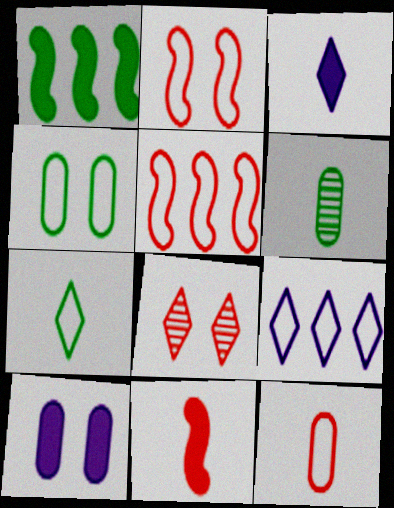[]